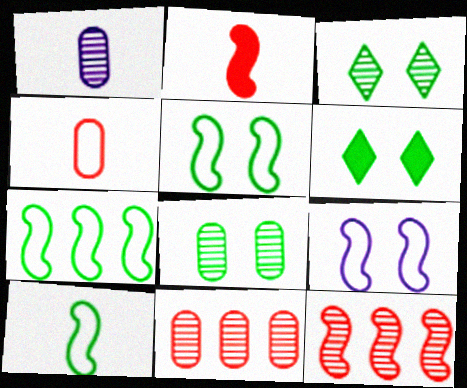[[1, 3, 12], 
[1, 8, 11], 
[5, 6, 8], 
[5, 7, 10]]